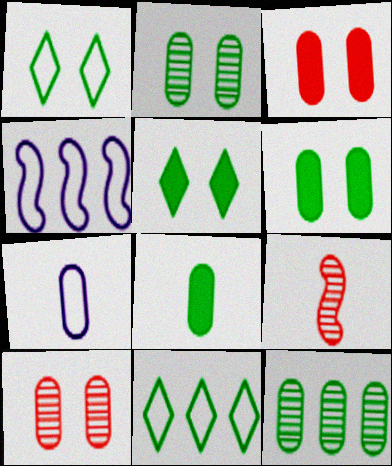[[3, 7, 12]]